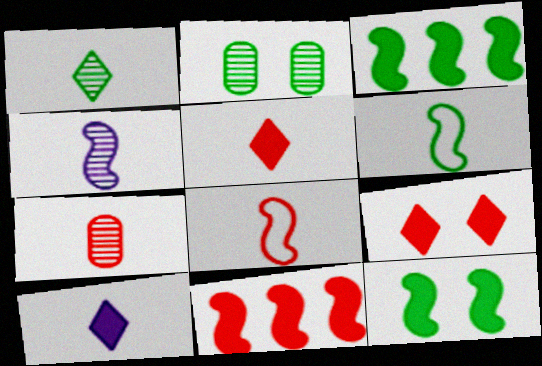[[1, 4, 7], 
[5, 7, 8], 
[6, 7, 10]]